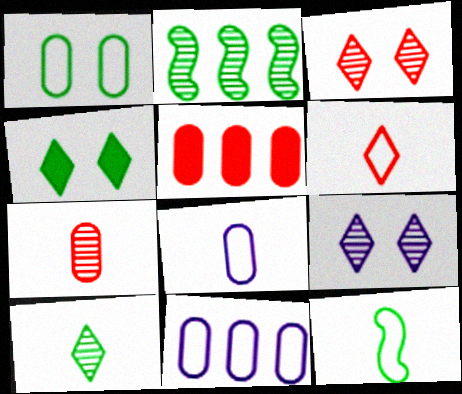[[2, 7, 9], 
[5, 9, 12], 
[6, 8, 12]]